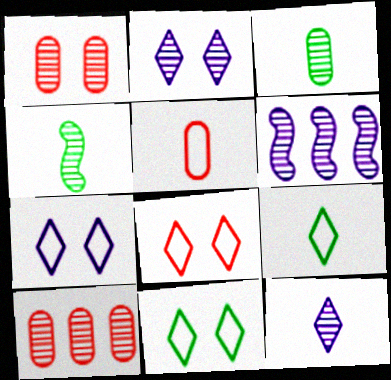[[2, 4, 10], 
[7, 8, 11]]